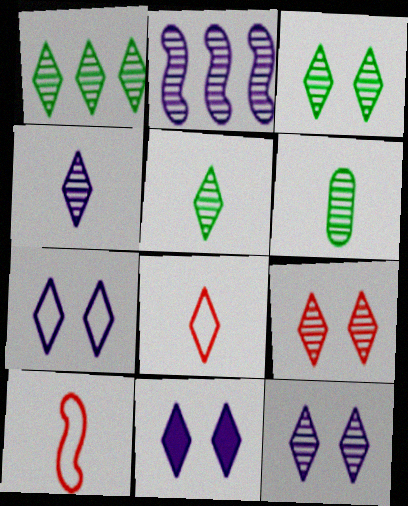[[1, 3, 5], 
[1, 4, 9], 
[1, 8, 11], 
[2, 6, 9], 
[3, 9, 12], 
[7, 11, 12]]